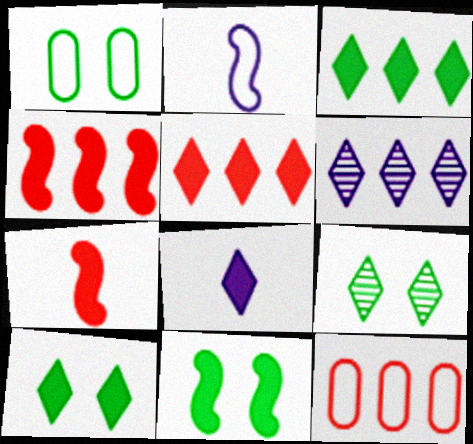[[1, 6, 7], 
[1, 9, 11], 
[5, 8, 10]]